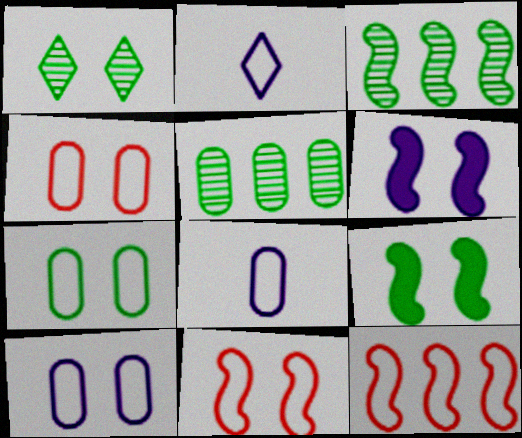[[1, 4, 6], 
[1, 7, 9], 
[2, 7, 12], 
[4, 7, 10]]